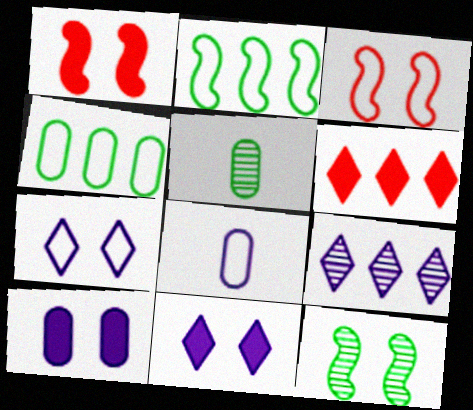[[6, 8, 12]]